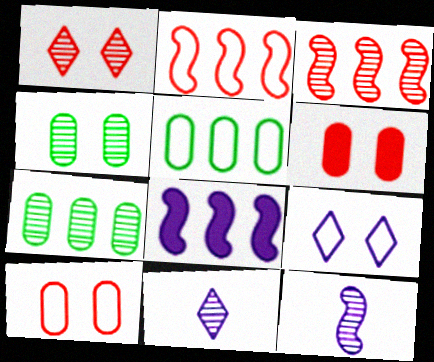[[1, 7, 12], 
[3, 4, 11]]